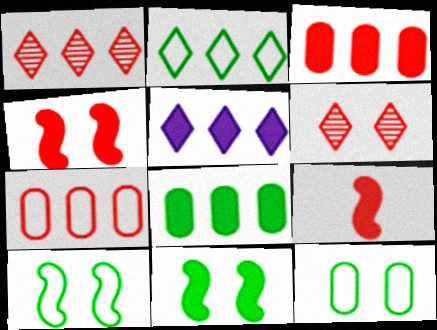[[1, 2, 5], 
[6, 7, 9]]